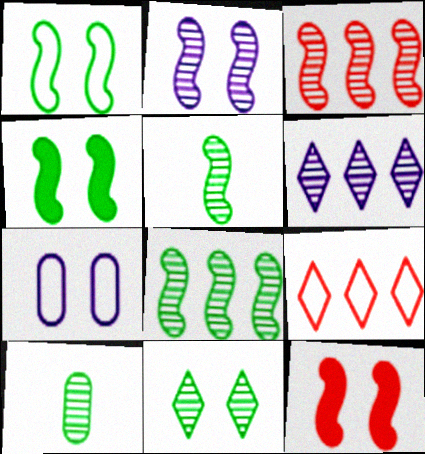[[1, 2, 12], 
[2, 3, 5], 
[7, 11, 12], 
[8, 10, 11]]